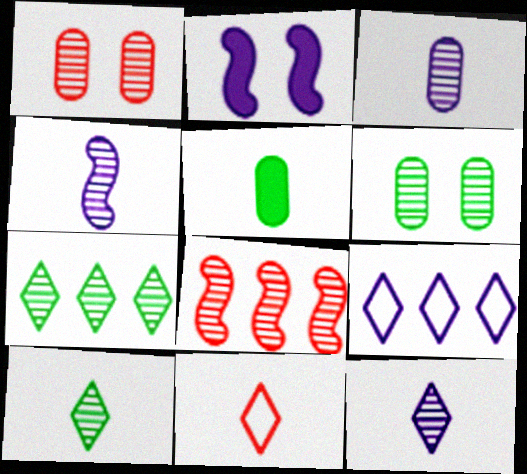[[1, 4, 7], 
[2, 3, 9], 
[3, 4, 12], 
[4, 5, 11], 
[6, 8, 12]]